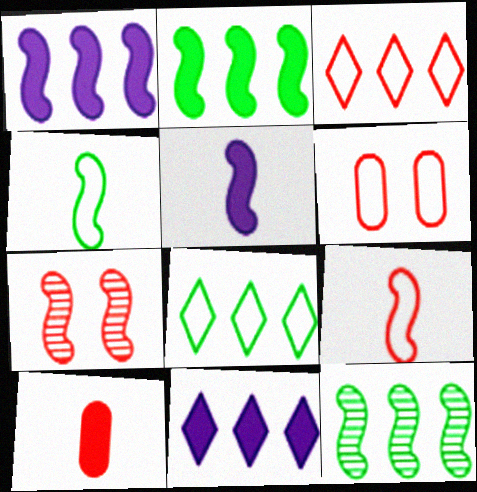[[1, 4, 7], 
[3, 6, 9], 
[3, 7, 10]]